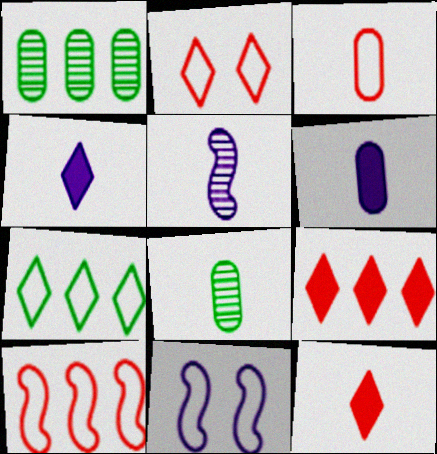[[1, 11, 12], 
[2, 3, 10], 
[3, 6, 8], 
[3, 7, 11], 
[8, 9, 11]]